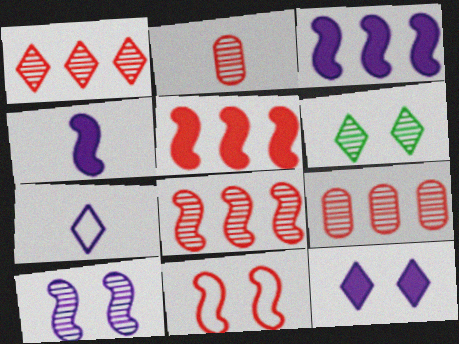[[1, 8, 9]]